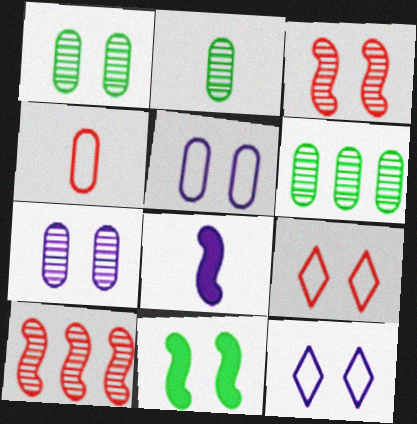[[1, 2, 6], 
[6, 8, 9], 
[7, 9, 11]]